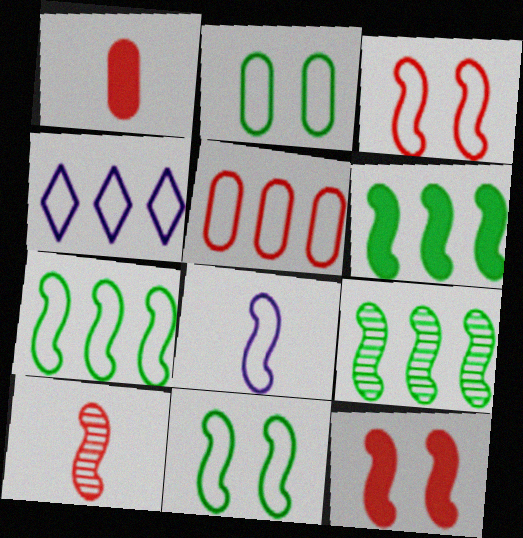[[3, 7, 8], 
[4, 5, 7], 
[6, 7, 9], 
[8, 9, 12]]